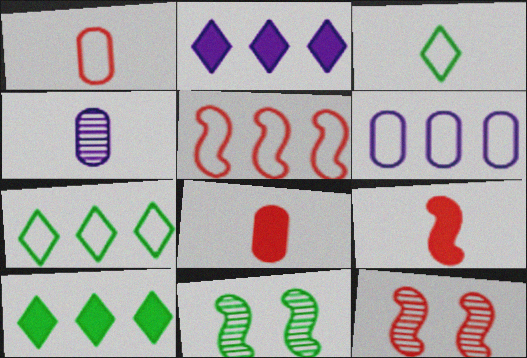[[1, 2, 11], 
[3, 4, 9], 
[5, 6, 7], 
[5, 9, 12]]